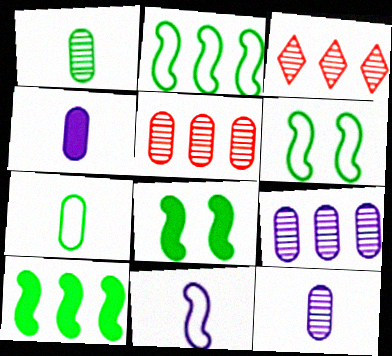[[3, 4, 6]]